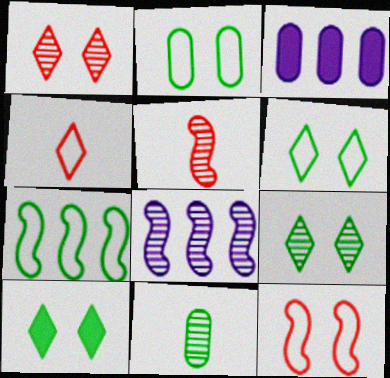[[1, 8, 11], 
[3, 5, 6], 
[6, 9, 10], 
[7, 10, 11]]